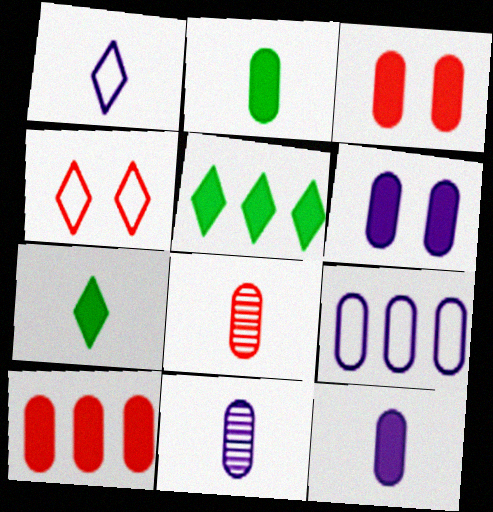[[2, 6, 10], 
[6, 9, 11]]